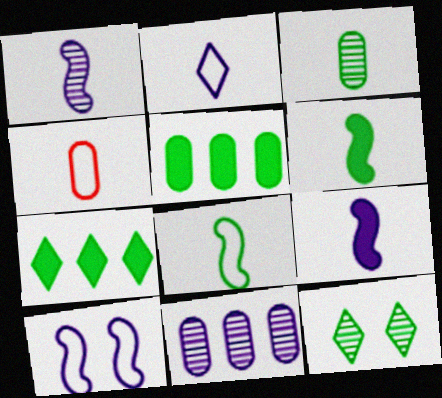[[2, 4, 8], 
[5, 8, 12]]